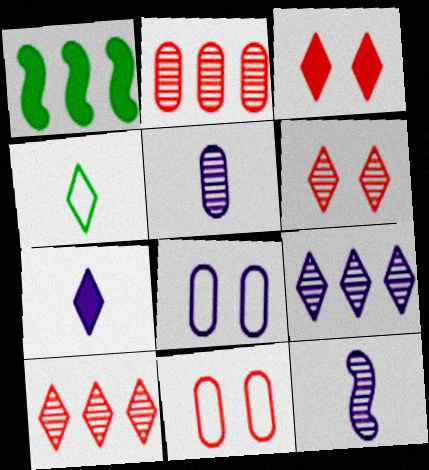[[3, 4, 9]]